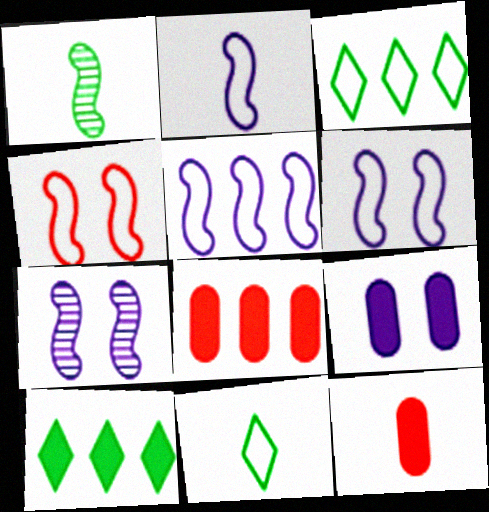[[2, 5, 6], 
[3, 7, 12], 
[7, 8, 11]]